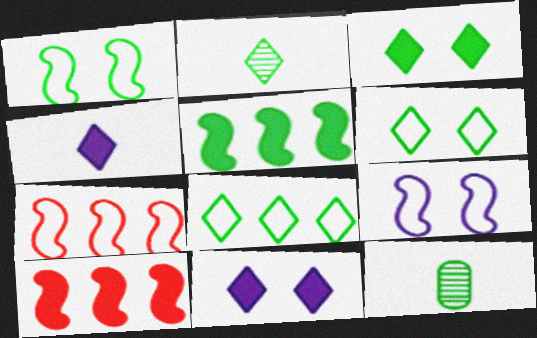[[2, 3, 8], 
[5, 6, 12], 
[7, 11, 12]]